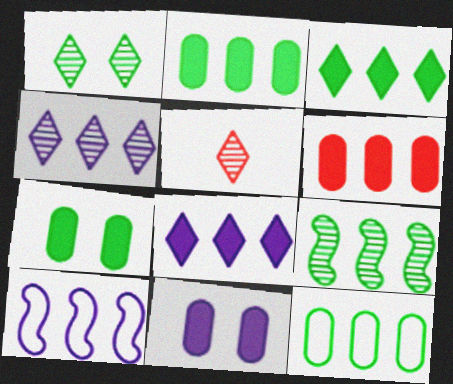[[1, 4, 5], 
[3, 9, 12], 
[5, 7, 10]]